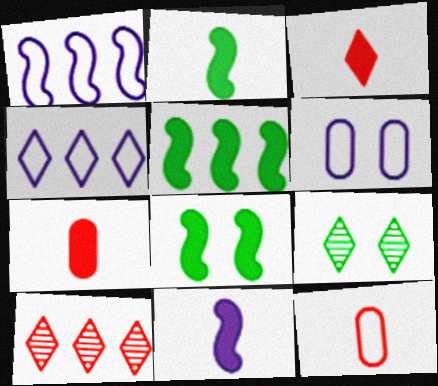[[1, 7, 9], 
[2, 5, 8], 
[2, 6, 10], 
[3, 4, 9]]